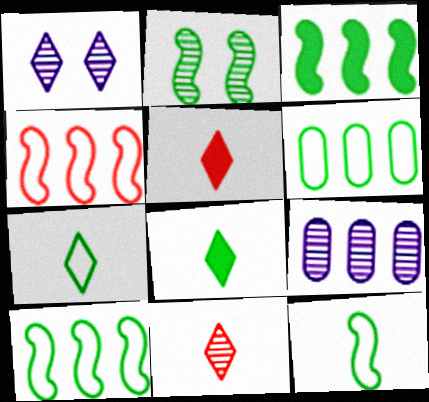[[2, 3, 12], 
[2, 6, 8], 
[2, 9, 11]]